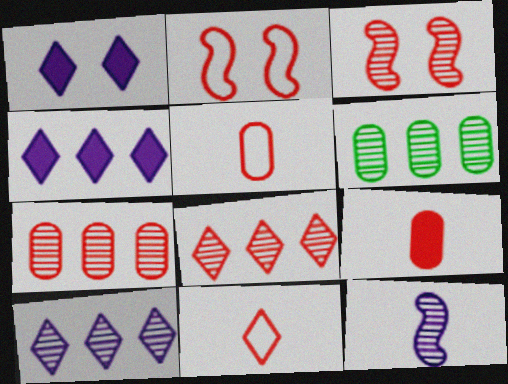[[2, 8, 9]]